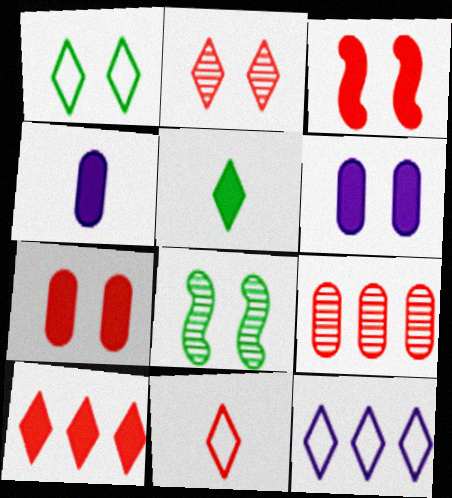[[1, 11, 12], 
[2, 5, 12], 
[2, 10, 11], 
[3, 9, 11]]